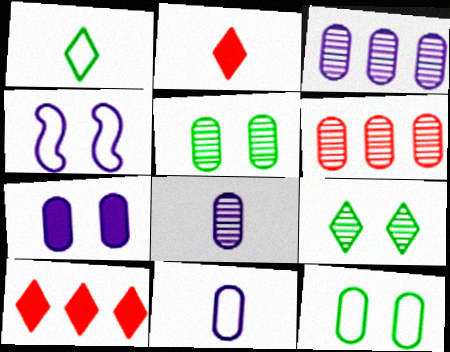[[3, 7, 11], 
[5, 6, 8]]